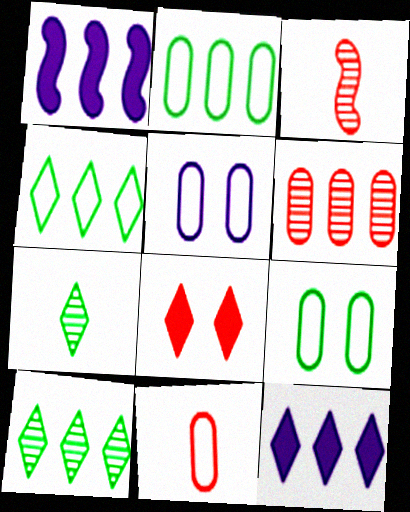[[1, 4, 6], 
[2, 5, 11], 
[3, 9, 12]]